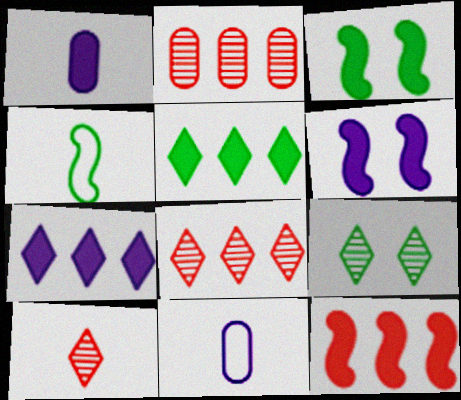[[1, 4, 10], 
[1, 6, 7], 
[3, 8, 11], 
[9, 11, 12]]